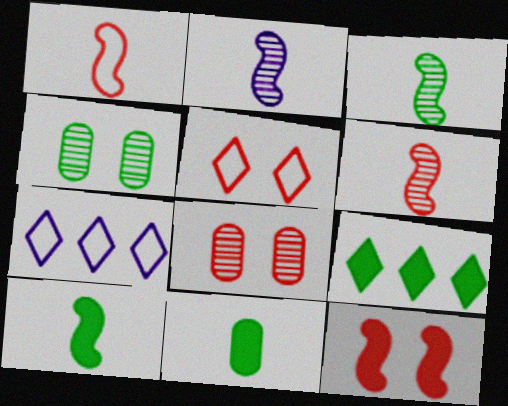[[1, 2, 10], 
[2, 3, 6], 
[5, 8, 12], 
[7, 8, 10]]